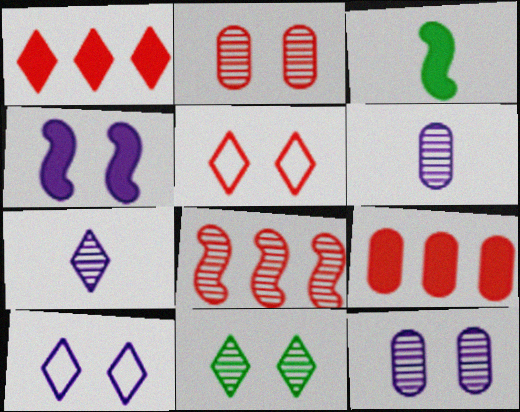[[4, 10, 12], 
[6, 8, 11]]